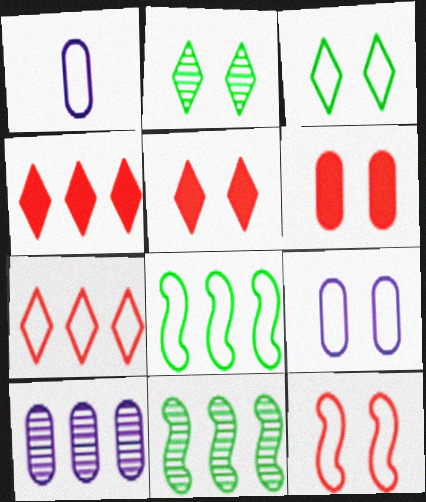[[1, 5, 11], 
[3, 9, 12], 
[4, 8, 10]]